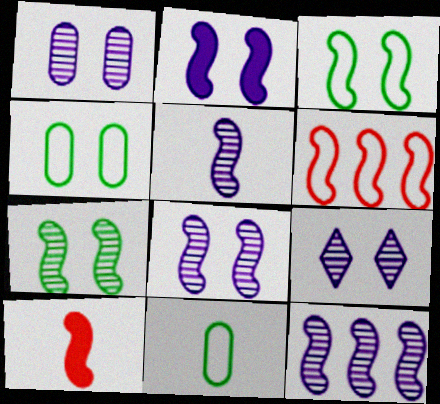[[1, 8, 9], 
[3, 10, 12], 
[5, 8, 12]]